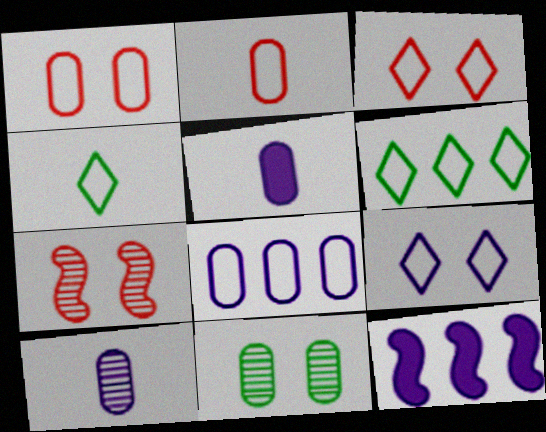[[5, 6, 7], 
[9, 10, 12]]